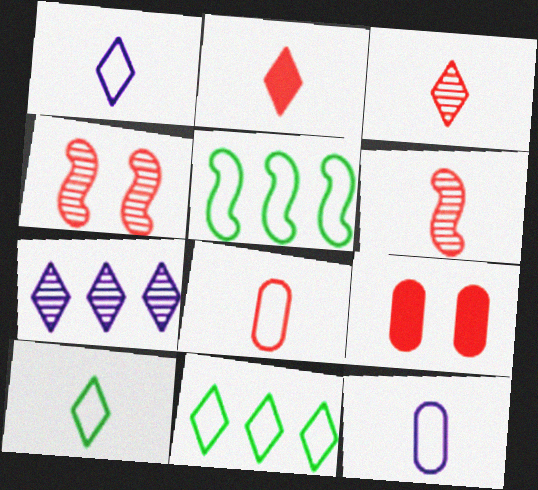[[2, 6, 8]]